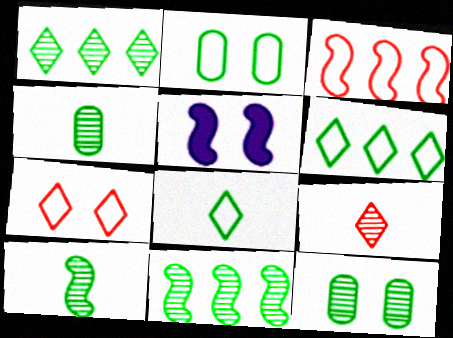[[1, 10, 12], 
[3, 5, 10], 
[5, 7, 12]]